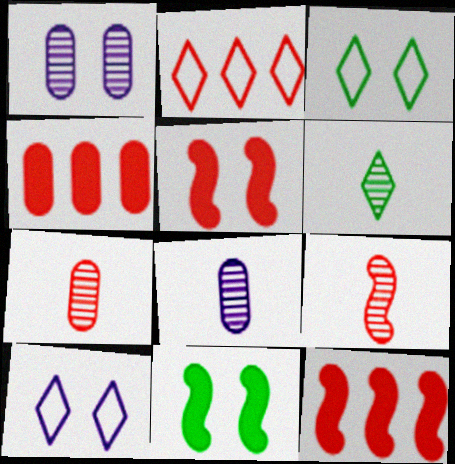[[1, 3, 5], 
[2, 5, 7], 
[2, 8, 11], 
[3, 8, 12], 
[6, 8, 9]]